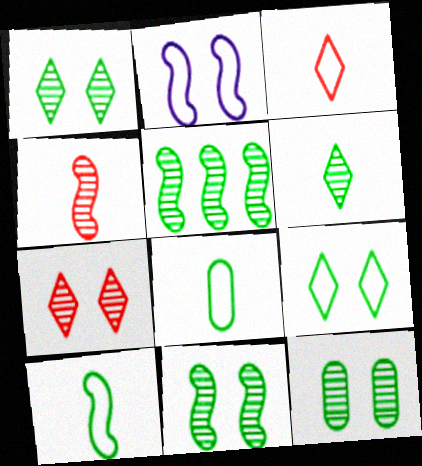[[1, 11, 12], 
[5, 6, 12]]